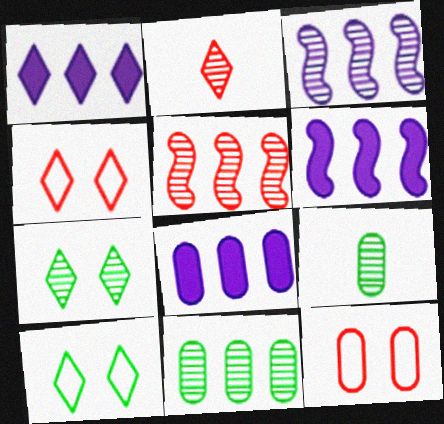[[1, 2, 10], 
[1, 6, 8], 
[4, 6, 9], 
[8, 9, 12]]